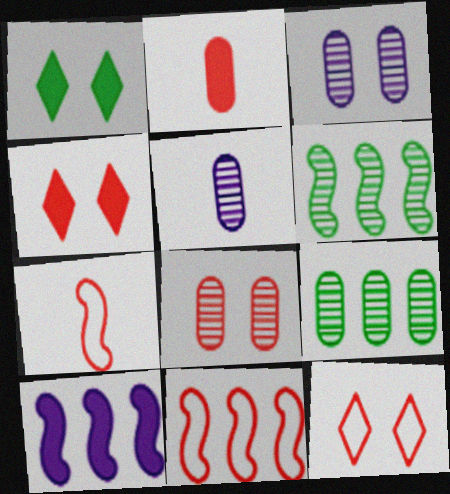[[1, 2, 10], 
[1, 5, 11], 
[5, 8, 9], 
[6, 10, 11]]